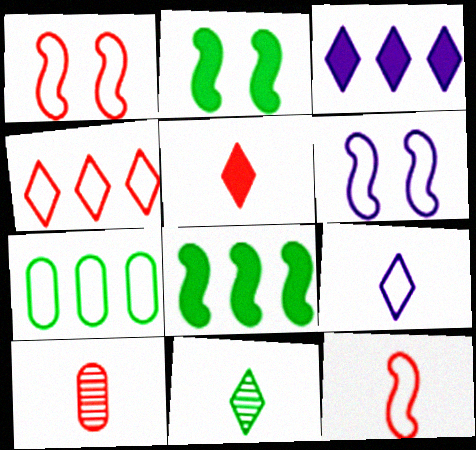[[1, 7, 9], 
[2, 7, 11], 
[5, 9, 11], 
[5, 10, 12]]